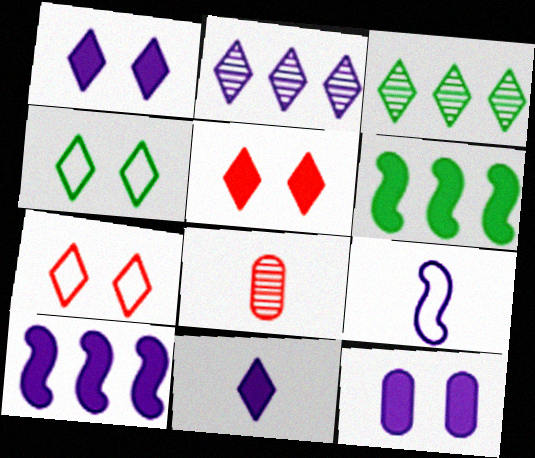[[2, 9, 12], 
[3, 7, 11], 
[4, 8, 10], 
[10, 11, 12]]